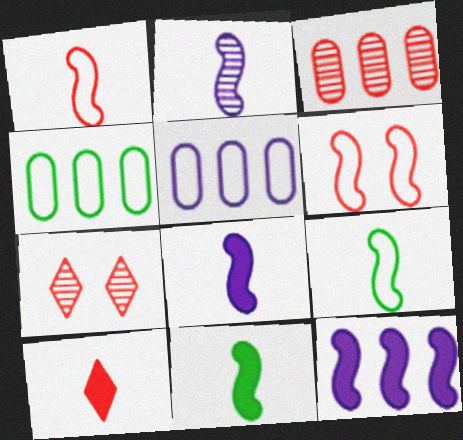[[1, 2, 11], 
[3, 6, 10], 
[4, 7, 8], 
[5, 7, 11]]